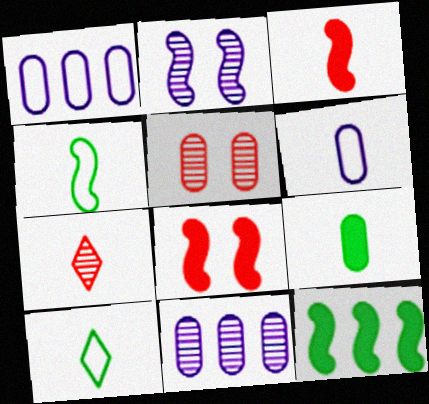[[1, 5, 9], 
[8, 10, 11]]